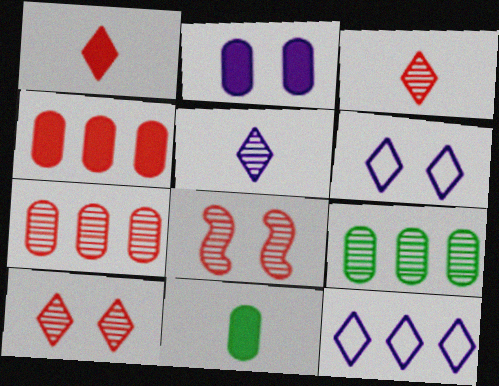[[2, 4, 11], 
[3, 7, 8], 
[5, 8, 9], 
[8, 11, 12]]